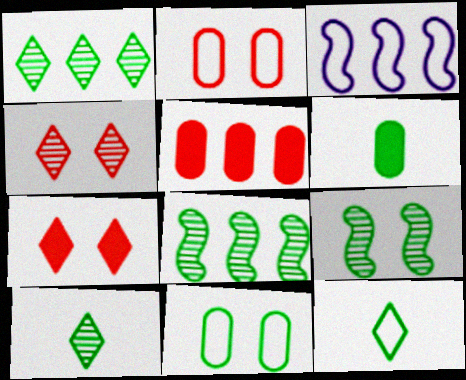[[1, 3, 5], 
[2, 3, 12], 
[3, 4, 6]]